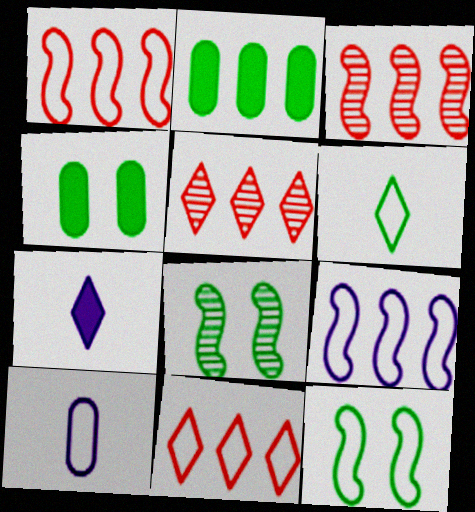[[2, 5, 9], 
[2, 6, 8], 
[10, 11, 12]]